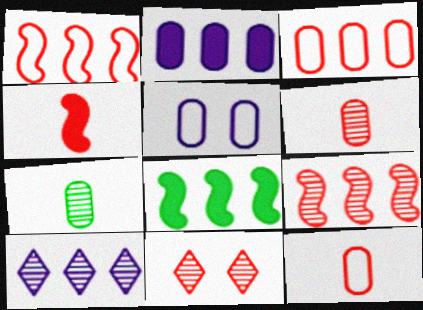[[3, 4, 11], 
[3, 8, 10], 
[6, 9, 11]]